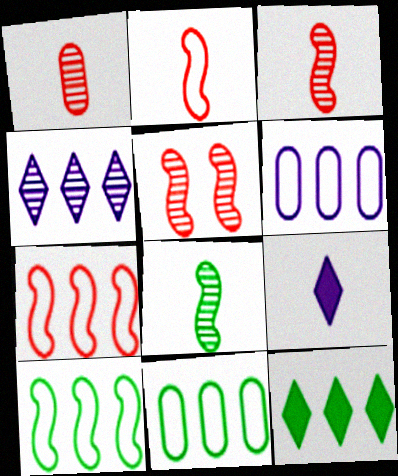[[5, 9, 11]]